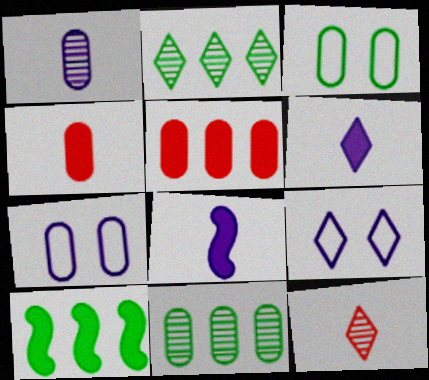[[1, 3, 5], 
[4, 7, 11], 
[7, 10, 12]]